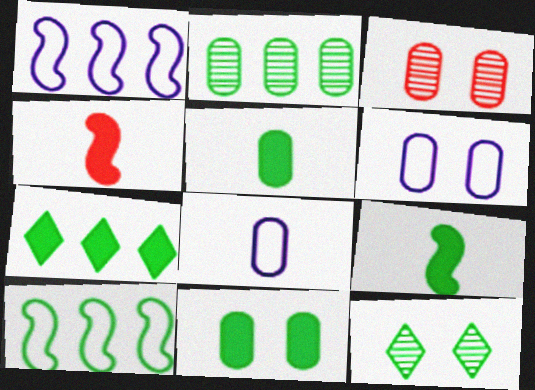[[2, 7, 10], 
[3, 6, 11], 
[5, 10, 12], 
[7, 9, 11]]